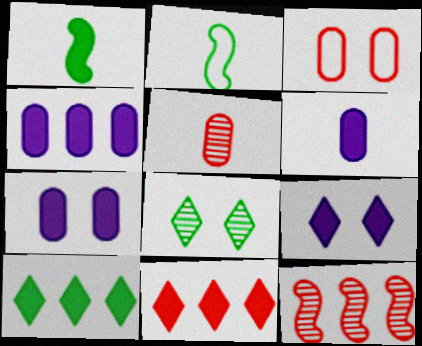[[1, 7, 11], 
[4, 6, 7]]